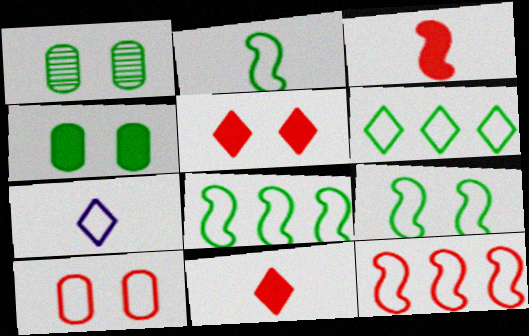[[2, 8, 9], 
[7, 8, 10]]